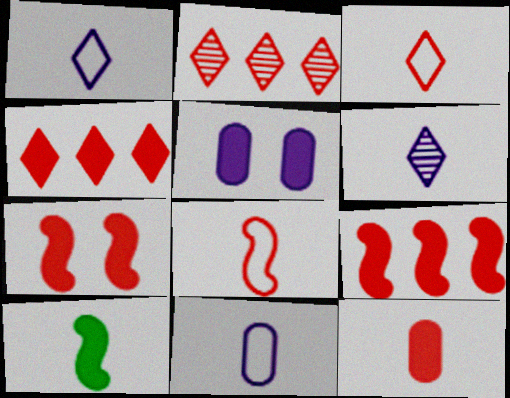[[4, 5, 10], 
[4, 7, 12]]